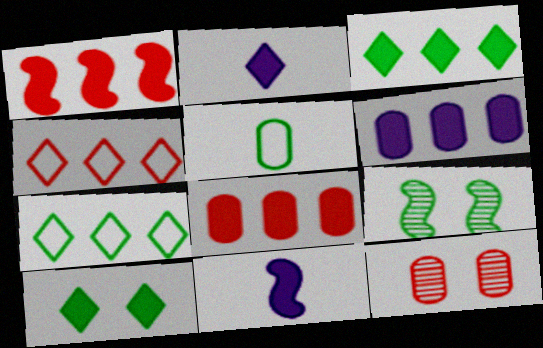[[1, 3, 6], 
[3, 5, 9], 
[5, 6, 12], 
[7, 11, 12], 
[8, 10, 11]]